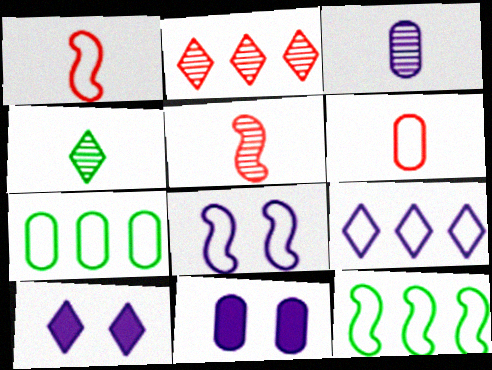[[1, 8, 12], 
[3, 4, 5], 
[5, 7, 10]]